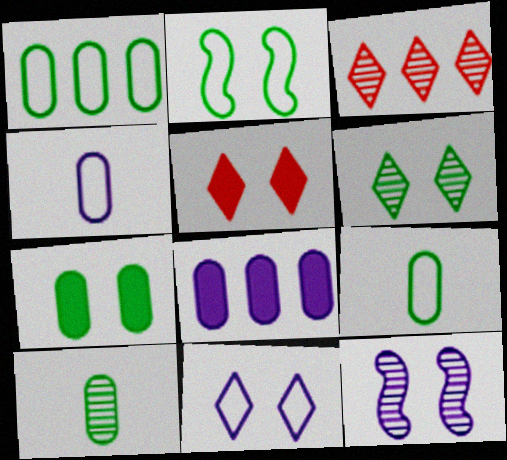[[1, 7, 10], 
[2, 6, 7], 
[3, 10, 12], 
[5, 6, 11]]